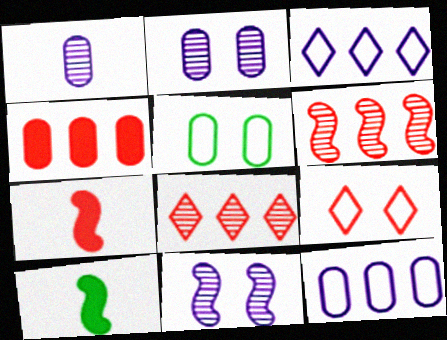[[1, 4, 5]]